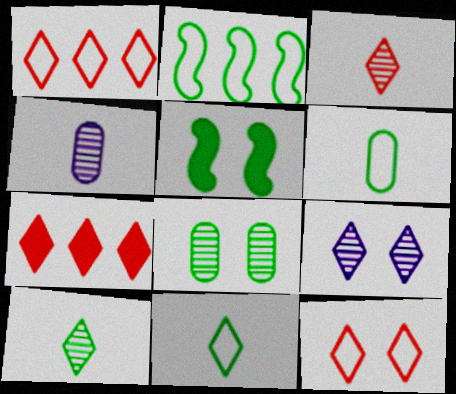[[1, 4, 5], 
[3, 7, 12], 
[7, 9, 11]]